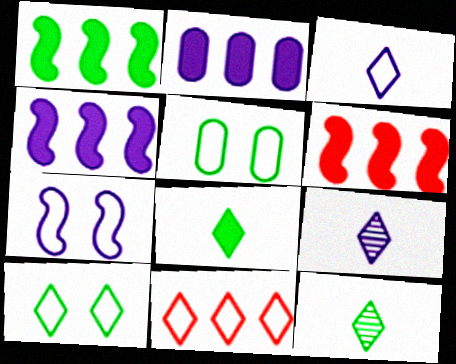[[1, 4, 6], 
[1, 5, 12], 
[2, 7, 9], 
[3, 10, 11], 
[5, 6, 9]]